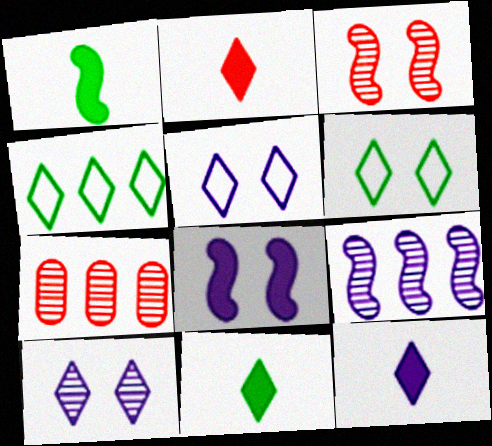[[1, 5, 7], 
[2, 4, 10], 
[2, 11, 12]]